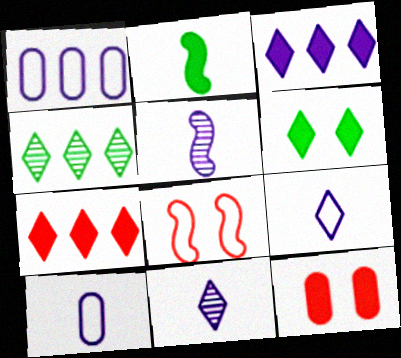[[2, 3, 12]]